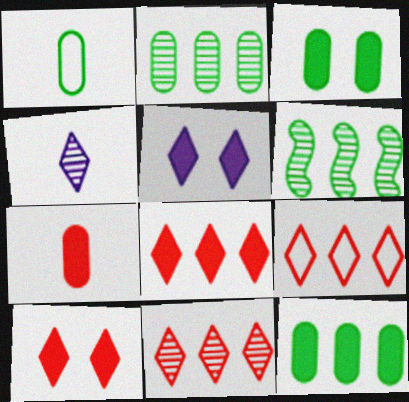[[1, 2, 3], 
[8, 9, 11]]